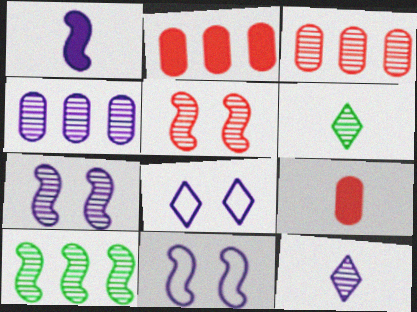[[1, 4, 8], 
[2, 6, 11], 
[3, 6, 7], 
[4, 5, 6], 
[4, 7, 12], 
[8, 9, 10]]